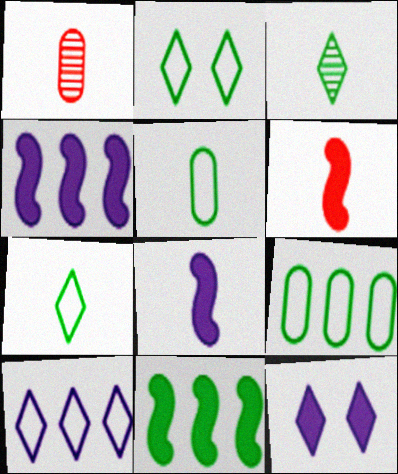[[1, 2, 4], 
[1, 7, 8]]